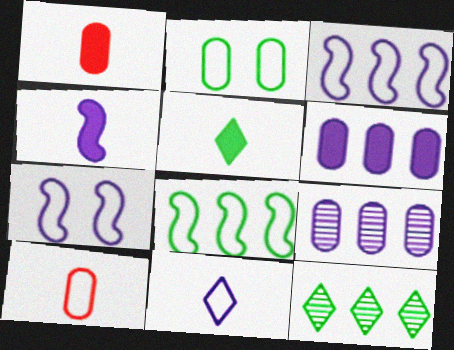[[1, 2, 9], 
[1, 4, 5], 
[1, 7, 12]]